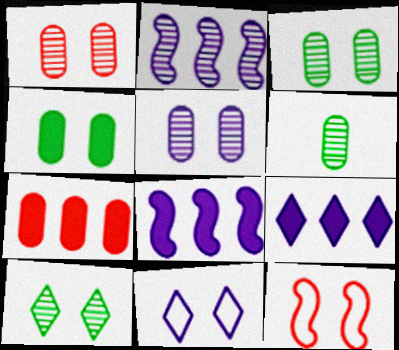[[1, 3, 5], 
[6, 9, 12]]